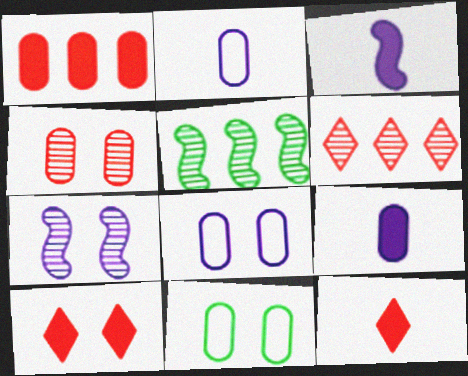[[2, 5, 10], 
[3, 6, 11], 
[5, 8, 12], 
[7, 10, 11]]